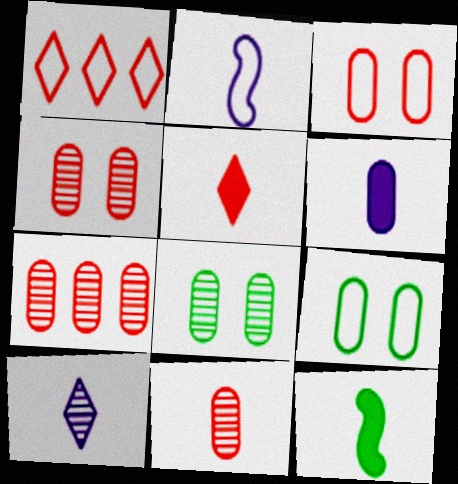[[1, 2, 9], 
[2, 6, 10], 
[4, 7, 11], 
[5, 6, 12], 
[6, 7, 9]]